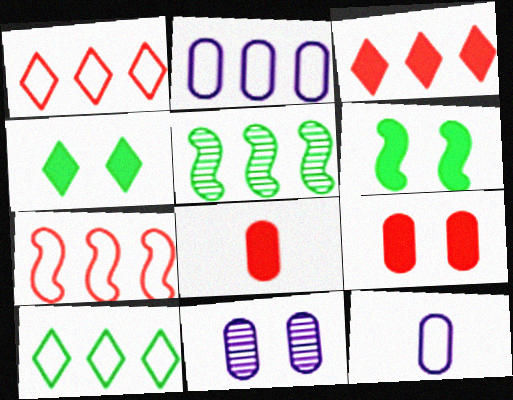[[2, 3, 5], 
[2, 7, 10]]